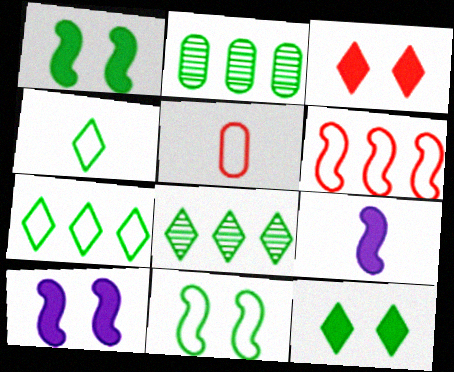[[1, 2, 4], 
[4, 8, 12], 
[5, 8, 10]]